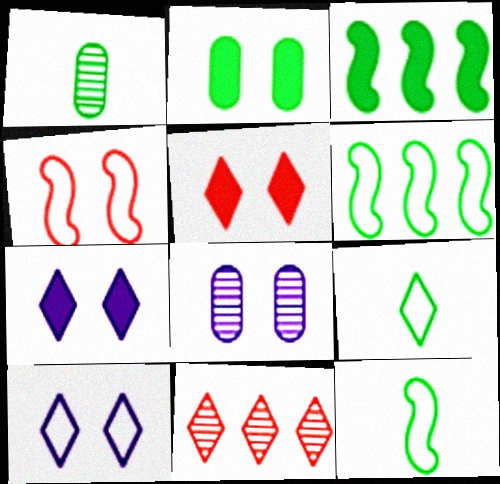[[7, 9, 11]]